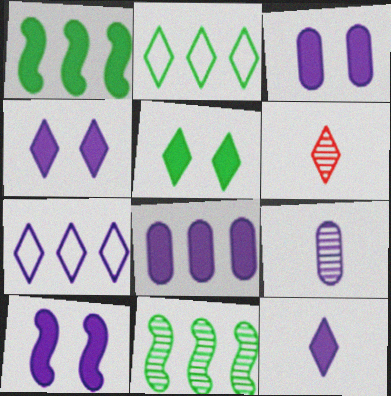[[2, 4, 6], 
[3, 4, 10], 
[5, 6, 7], 
[7, 9, 10], 
[8, 10, 12]]